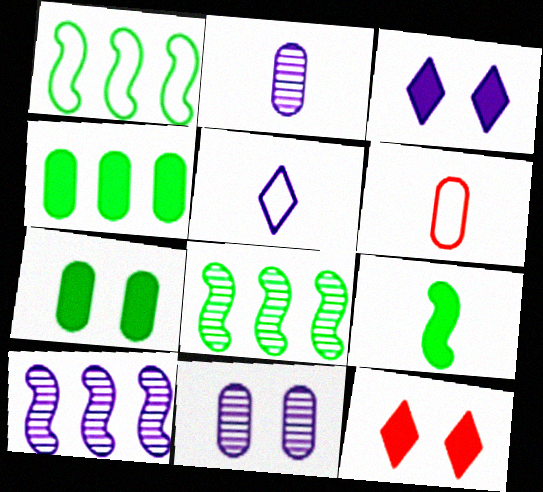[[1, 2, 12], 
[3, 6, 8], 
[4, 6, 11]]